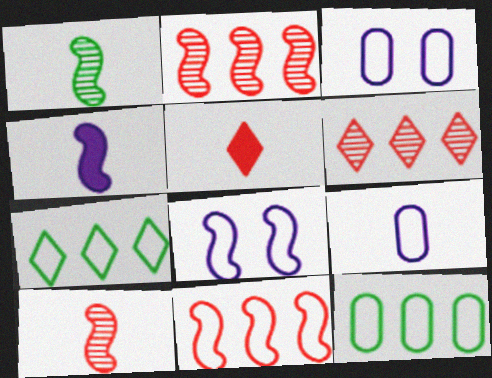[[1, 5, 9]]